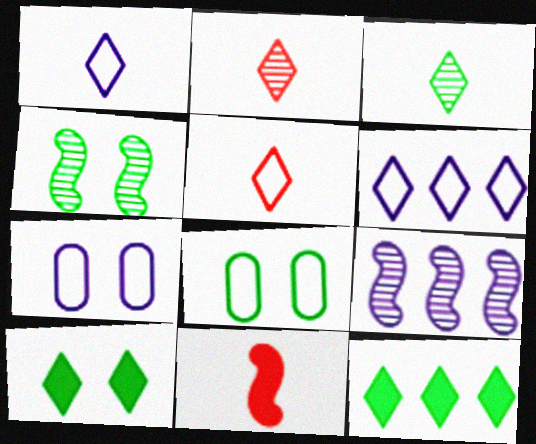[[2, 6, 10], 
[4, 8, 10]]